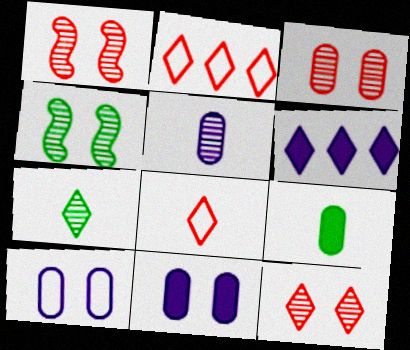[[1, 3, 12]]